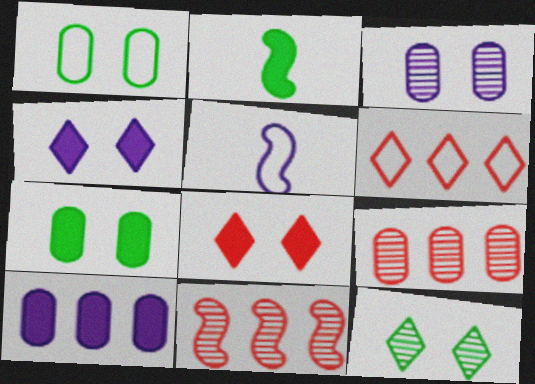[[1, 5, 6], 
[2, 3, 6], 
[2, 8, 10]]